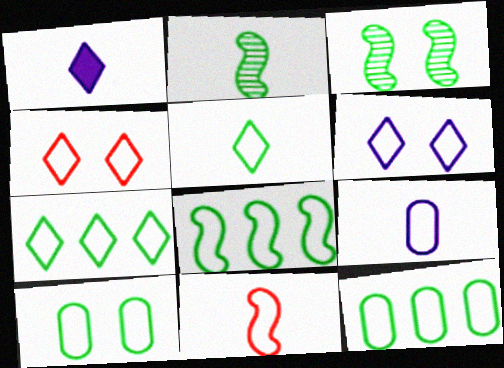[[4, 8, 9], 
[5, 8, 10], 
[5, 9, 11], 
[6, 11, 12], 
[7, 8, 12]]